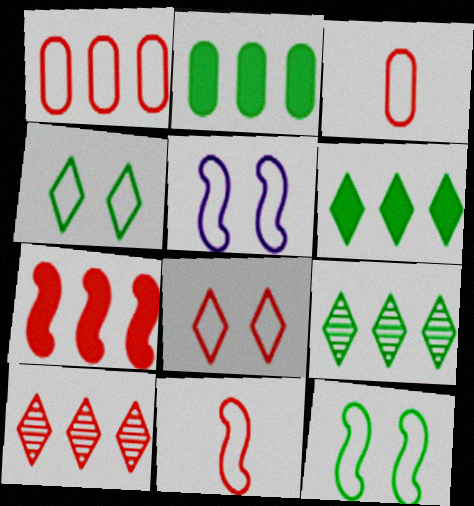[[1, 7, 10], 
[1, 8, 11]]